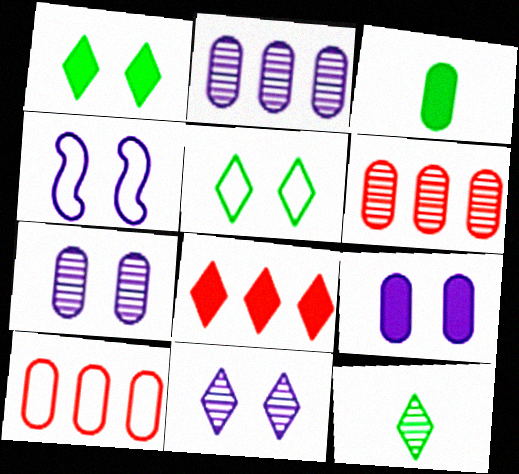[[3, 7, 10], 
[4, 9, 11]]